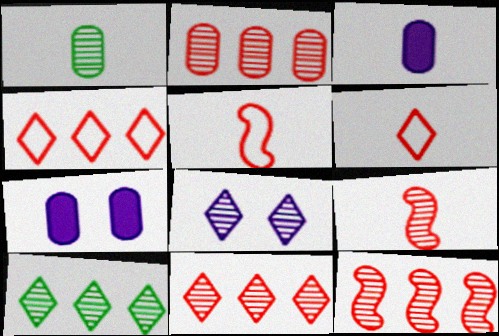[[1, 8, 12], 
[2, 11, 12], 
[5, 7, 10]]